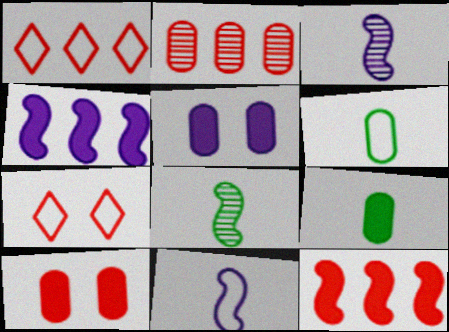[[1, 2, 12], 
[1, 5, 8], 
[2, 5, 6]]